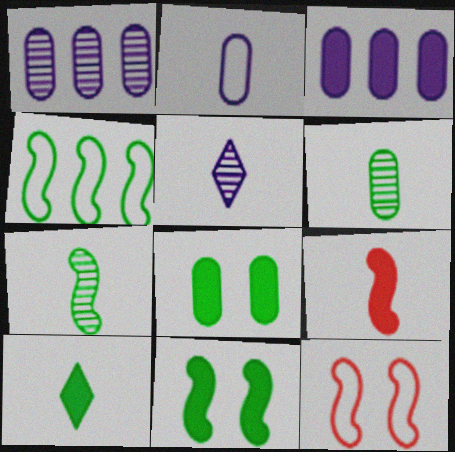[[1, 10, 12], 
[4, 7, 11]]